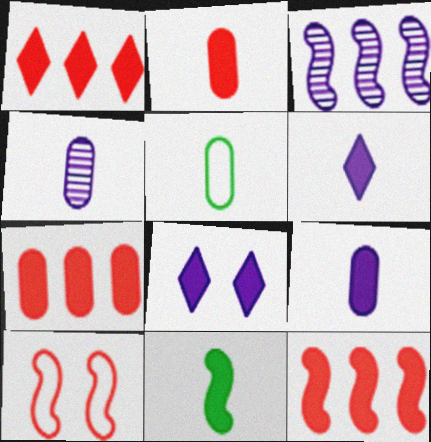[[1, 7, 12], 
[2, 4, 5], 
[2, 6, 11], 
[3, 10, 11], 
[7, 8, 11]]